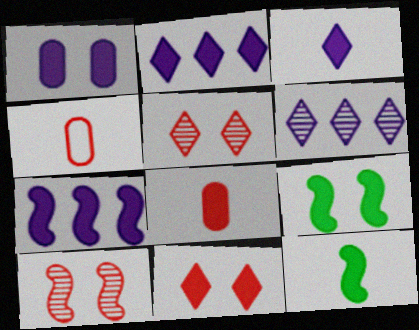[[1, 3, 7], 
[1, 9, 11], 
[2, 8, 9], 
[3, 8, 12], 
[4, 6, 9]]